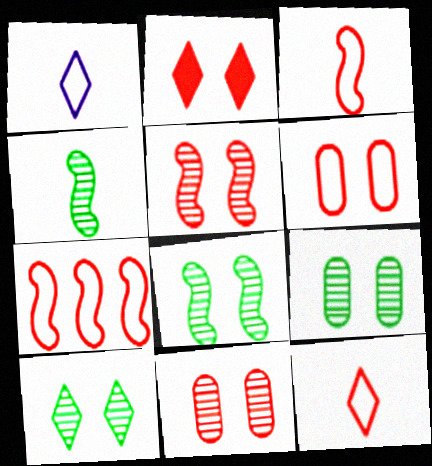[[2, 5, 6], 
[6, 7, 12], 
[8, 9, 10]]